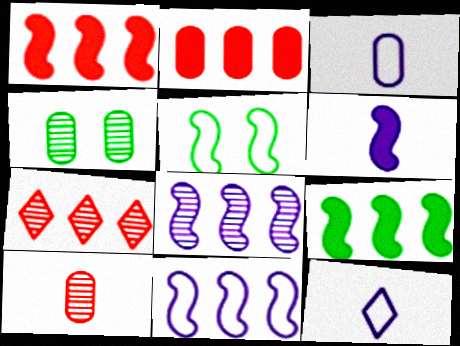[[1, 4, 12], 
[2, 3, 4]]